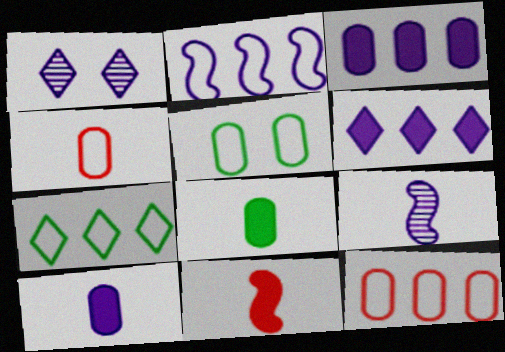[[1, 2, 10], 
[2, 7, 12]]